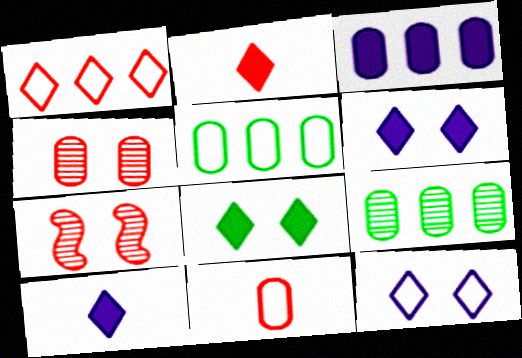[[5, 7, 10]]